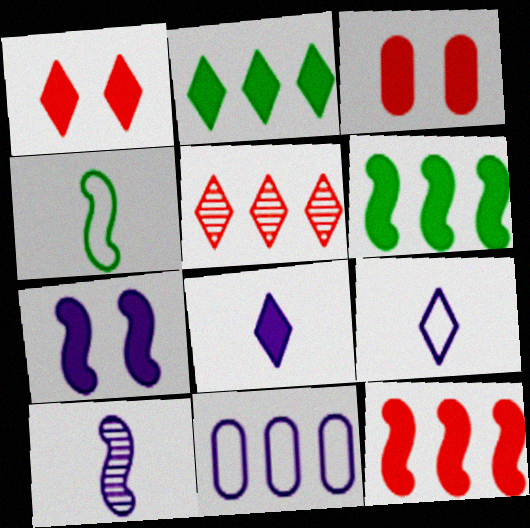[[1, 2, 8], 
[3, 6, 8], 
[5, 6, 11]]